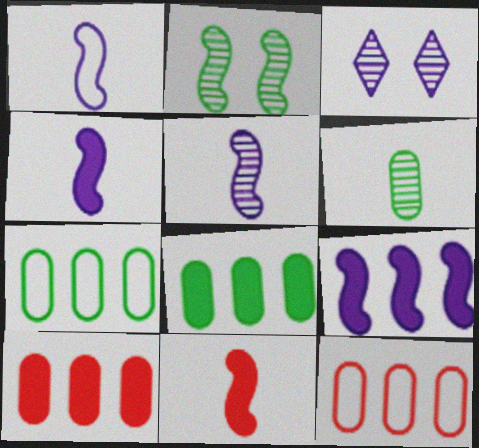[[1, 4, 5], 
[3, 7, 11]]